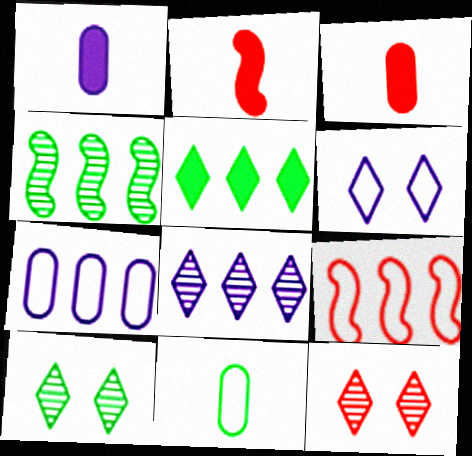[[1, 9, 10], 
[2, 7, 10], 
[3, 4, 6], 
[3, 9, 12], 
[6, 9, 11]]